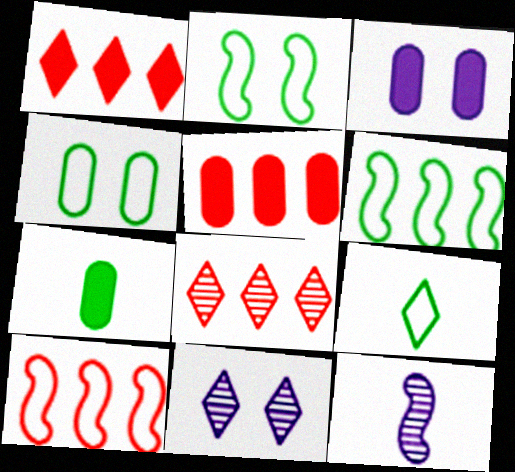[[1, 4, 12], 
[1, 9, 11], 
[3, 5, 7], 
[4, 6, 9], 
[5, 8, 10], 
[7, 10, 11]]